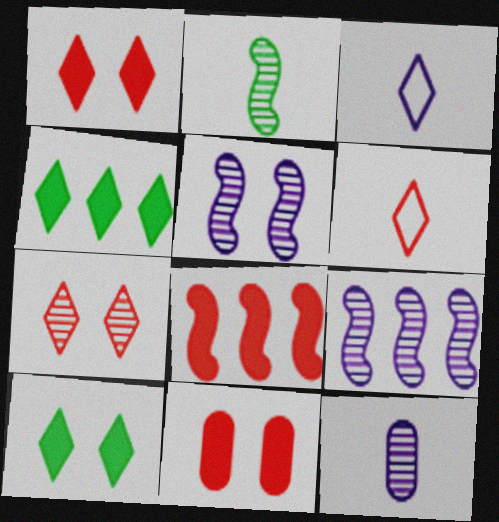[[3, 4, 7]]